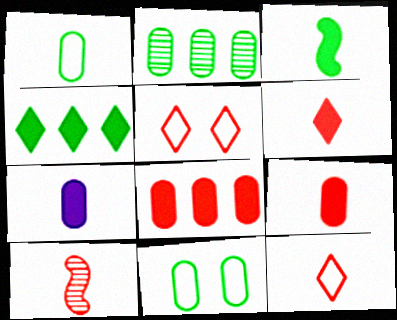[[3, 6, 7], 
[5, 8, 10], 
[9, 10, 12]]